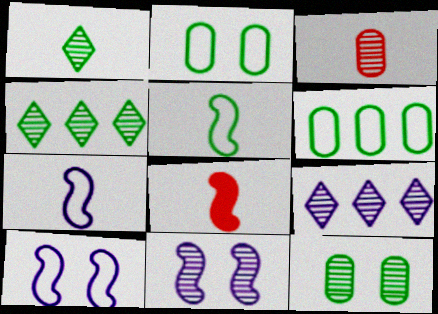[[2, 8, 9], 
[3, 4, 11]]